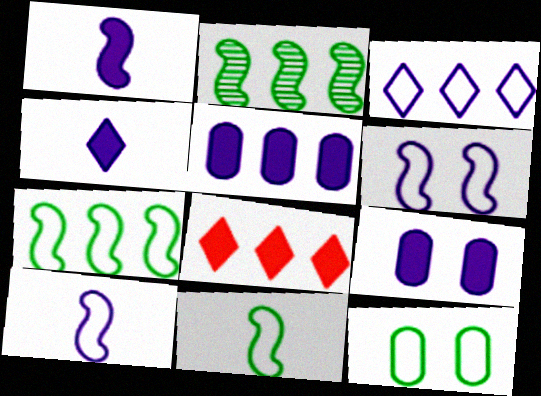[]